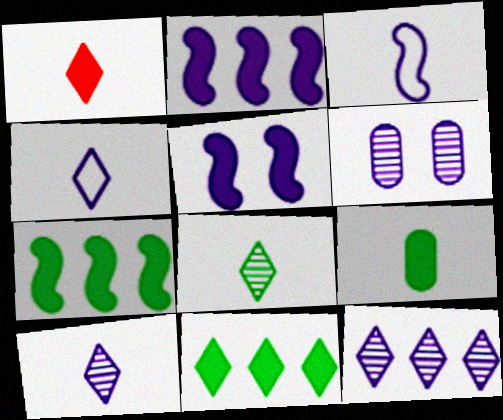[[1, 4, 8], 
[2, 4, 6]]